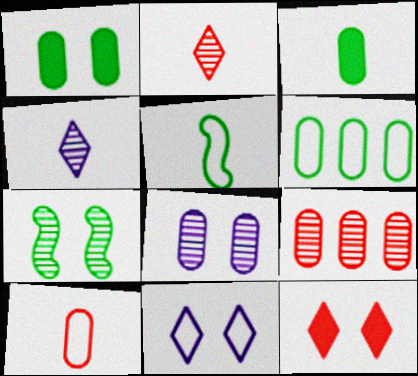[[4, 7, 9]]